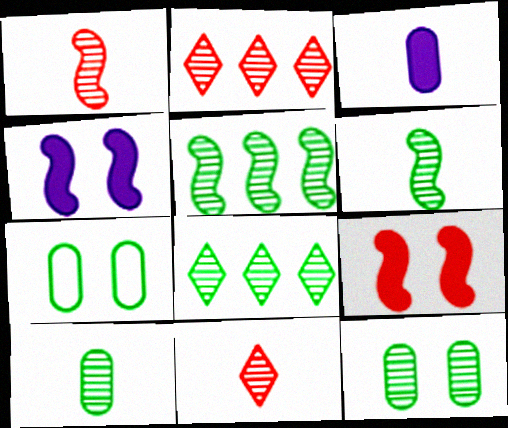[[6, 8, 12]]